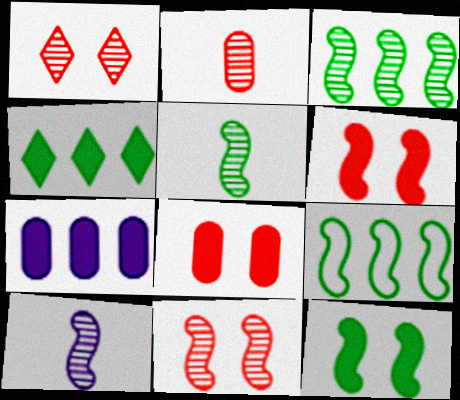[[3, 10, 11], 
[5, 9, 12], 
[6, 9, 10]]